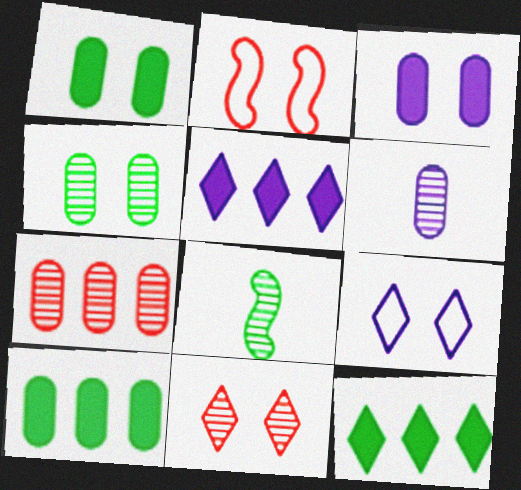[[2, 6, 12], 
[4, 6, 7]]